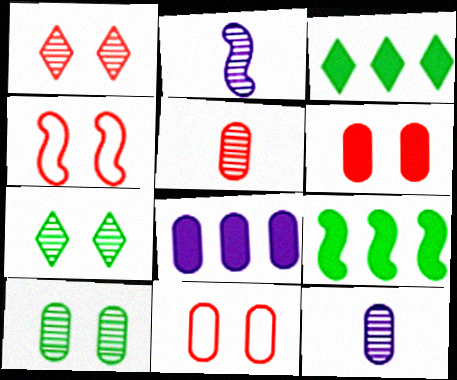[[1, 4, 6], 
[2, 3, 11], 
[2, 4, 9], 
[3, 4, 12]]